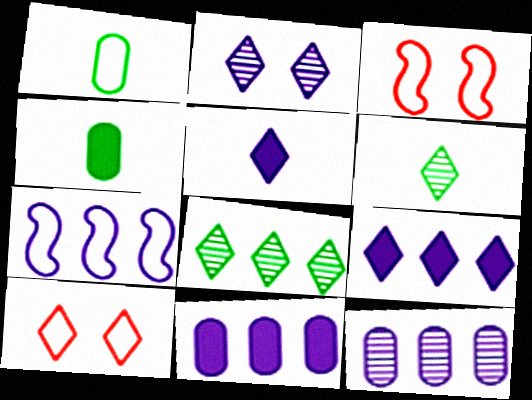[[1, 7, 10], 
[3, 6, 11], 
[5, 8, 10], 
[6, 9, 10], 
[7, 9, 12]]